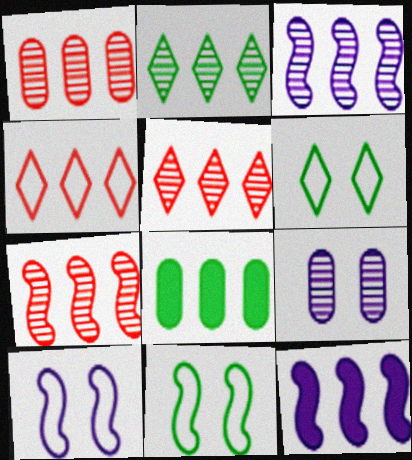[[1, 2, 3], 
[1, 5, 7], 
[3, 4, 8]]